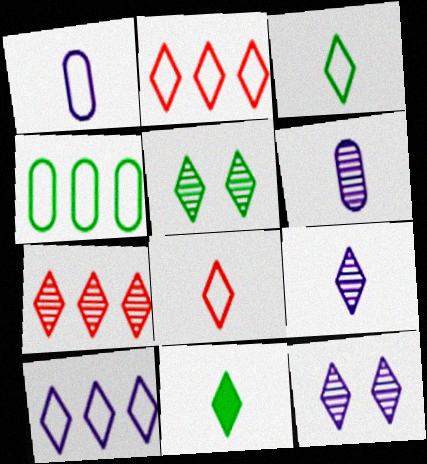[[2, 11, 12], 
[5, 7, 9], 
[8, 9, 11]]